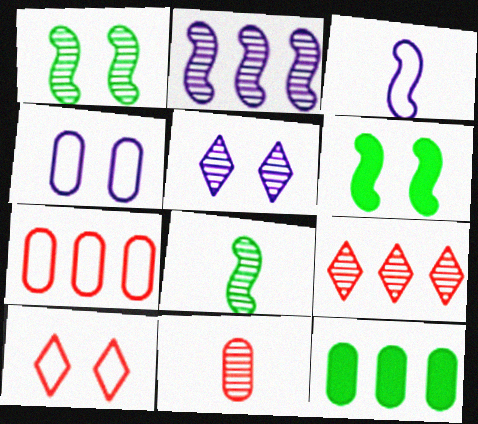[[4, 11, 12]]